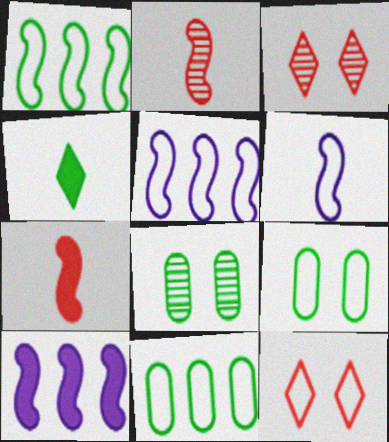[[1, 4, 8], 
[6, 11, 12]]